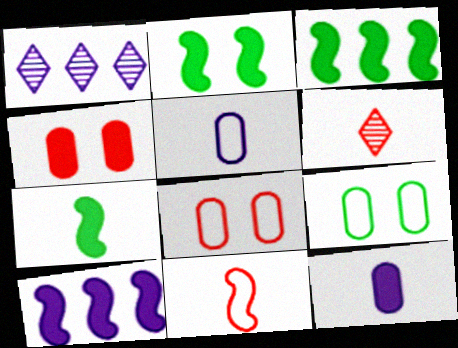[[1, 7, 8], 
[2, 3, 7], 
[5, 6, 7], 
[6, 9, 10]]